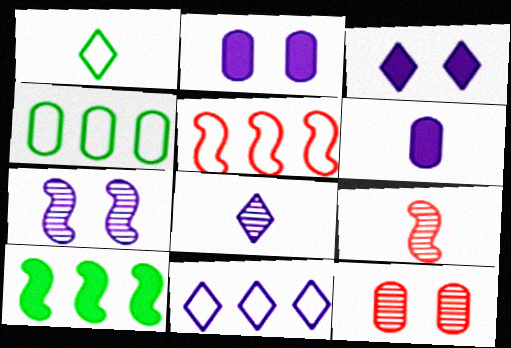[[1, 6, 9], 
[3, 4, 9], 
[3, 8, 11], 
[4, 5, 11], 
[4, 6, 12], 
[6, 7, 11]]